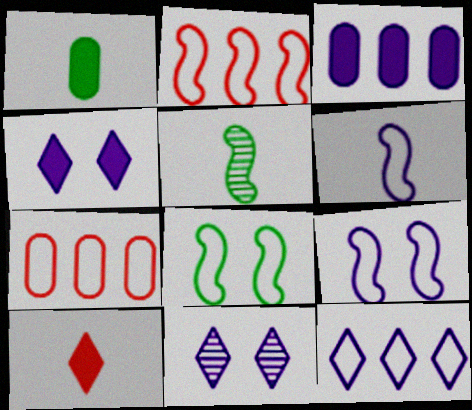[[1, 2, 11], 
[2, 6, 8], 
[3, 6, 11], 
[4, 5, 7]]